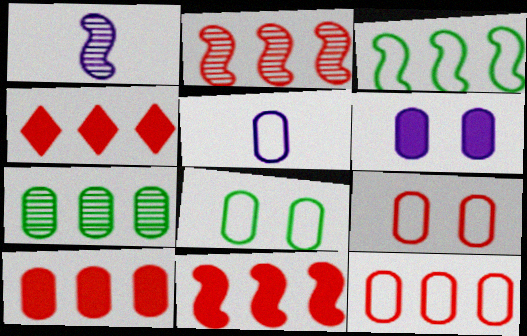[[1, 4, 8], 
[2, 4, 12], 
[4, 10, 11], 
[5, 8, 12]]